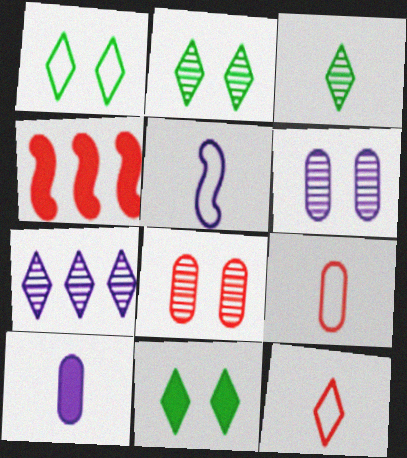[[1, 2, 11], 
[4, 8, 12], 
[4, 10, 11], 
[7, 11, 12]]